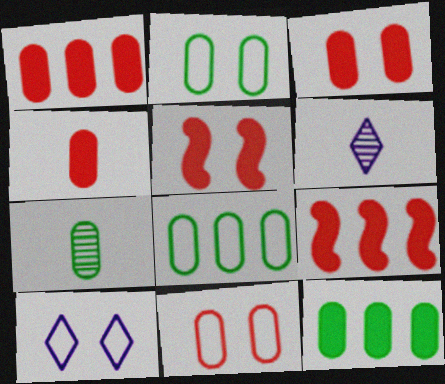[[1, 3, 4], 
[2, 6, 9], 
[2, 7, 12], 
[5, 6, 8], 
[7, 9, 10]]